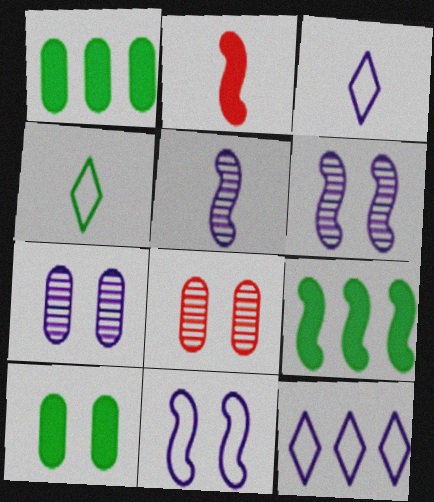[[3, 8, 9]]